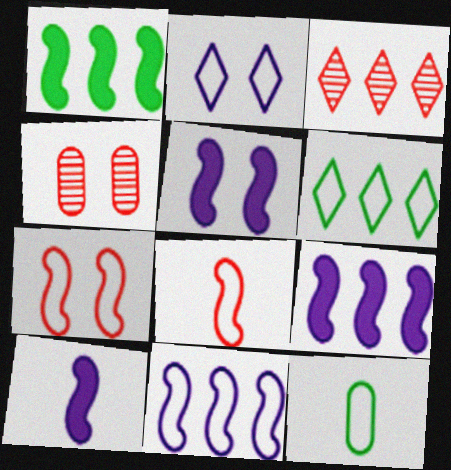[[3, 5, 12], 
[4, 6, 10], 
[5, 9, 10]]